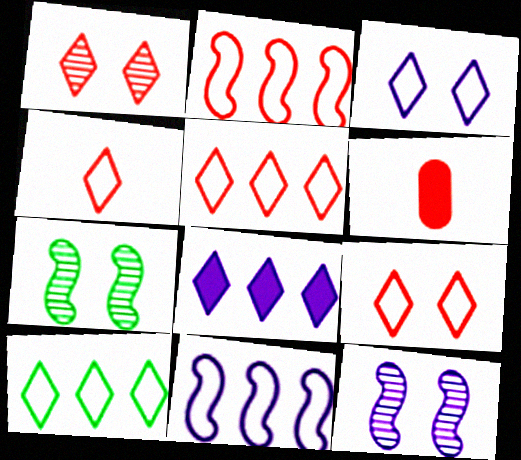[[1, 2, 6], 
[3, 4, 10], 
[4, 5, 9], 
[6, 10, 12]]